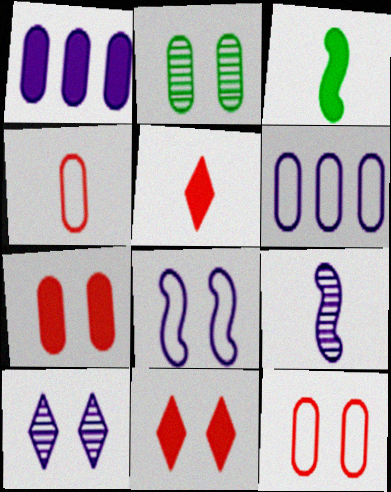[[1, 2, 4], 
[1, 3, 11], 
[2, 8, 11]]